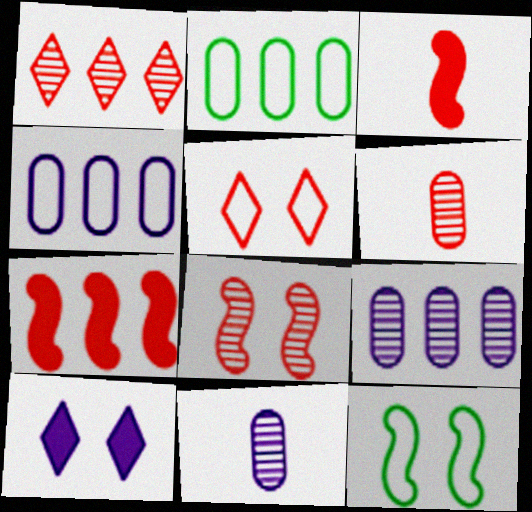[[1, 6, 8], 
[5, 6, 7]]